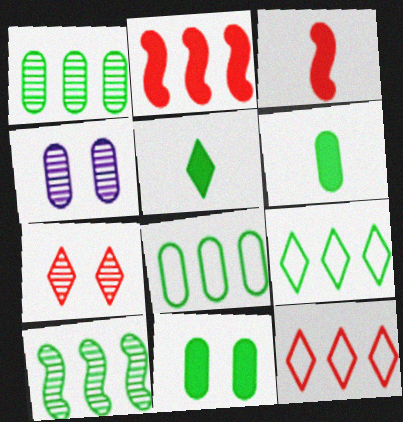[[3, 4, 9]]